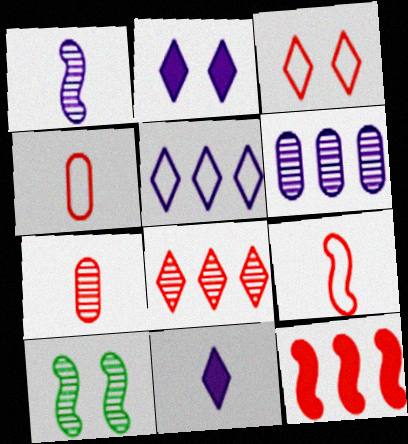[[3, 7, 12]]